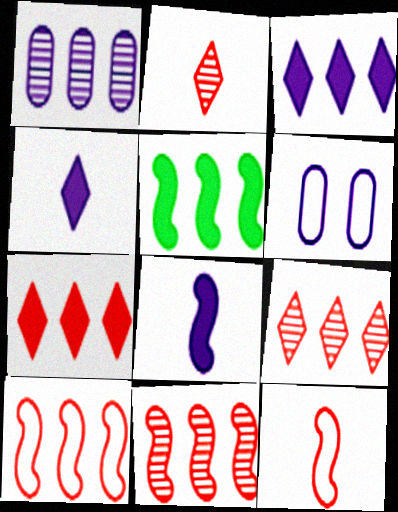[[2, 5, 6]]